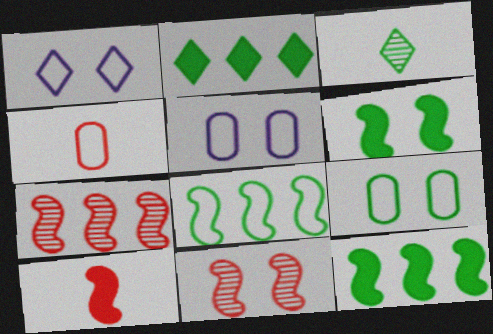[[1, 4, 8], 
[3, 9, 12]]